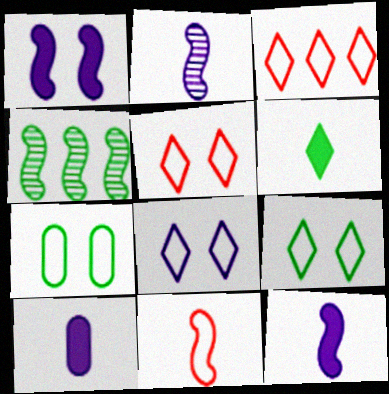[[1, 4, 11], 
[4, 5, 10], 
[4, 6, 7], 
[5, 8, 9]]